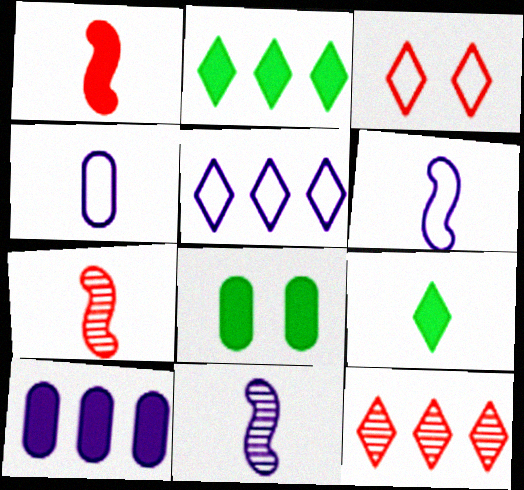[[2, 5, 12], 
[4, 7, 9], 
[5, 7, 8], 
[6, 8, 12]]